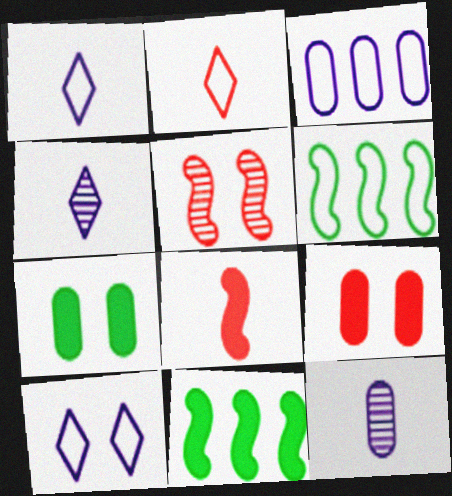[[4, 6, 9], 
[5, 7, 10]]